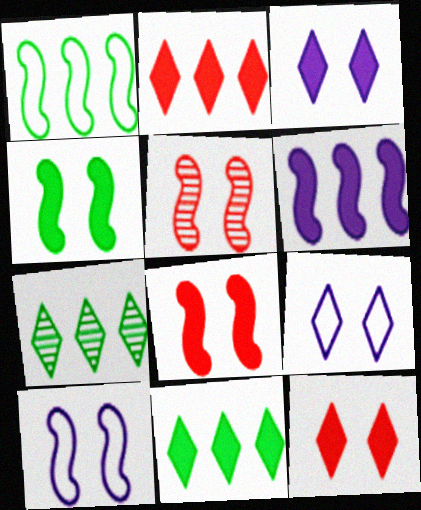[[4, 5, 10]]